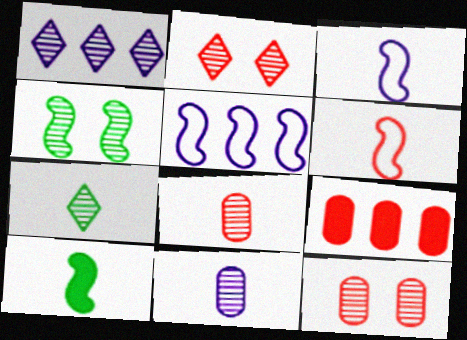[[1, 2, 7], 
[1, 4, 8], 
[2, 6, 9]]